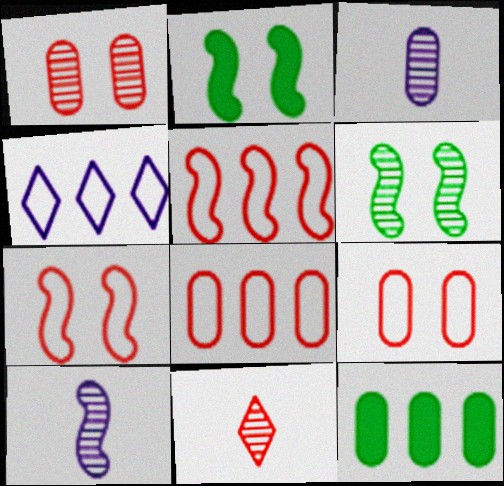[[2, 5, 10], 
[3, 9, 12]]